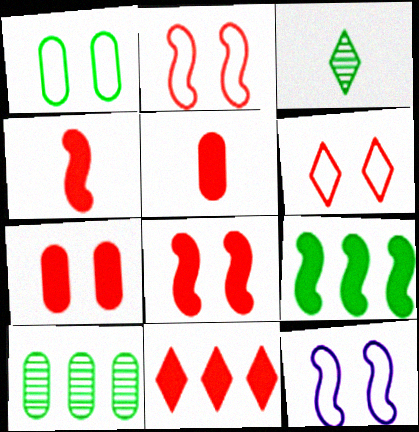[[1, 3, 9], 
[1, 6, 12], 
[4, 7, 11], 
[5, 8, 11]]